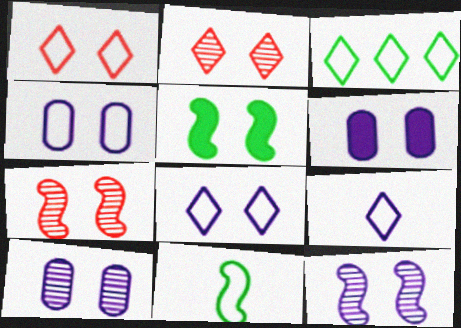[[1, 3, 9], 
[1, 5, 10], 
[2, 4, 5], 
[4, 6, 10], 
[6, 8, 12]]